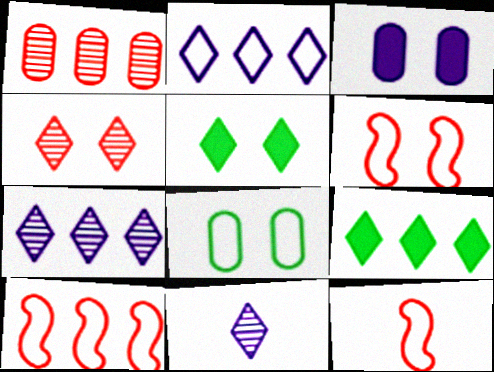[[2, 8, 12], 
[6, 10, 12]]